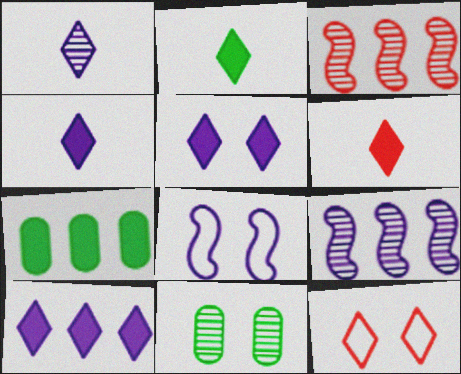[[1, 3, 11], 
[2, 4, 6], 
[4, 5, 10]]